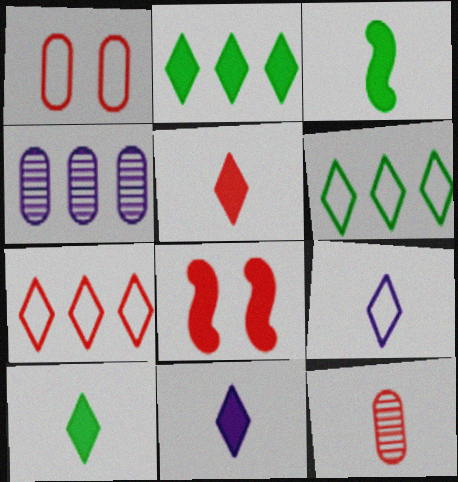[[3, 9, 12], 
[5, 10, 11], 
[7, 8, 12]]